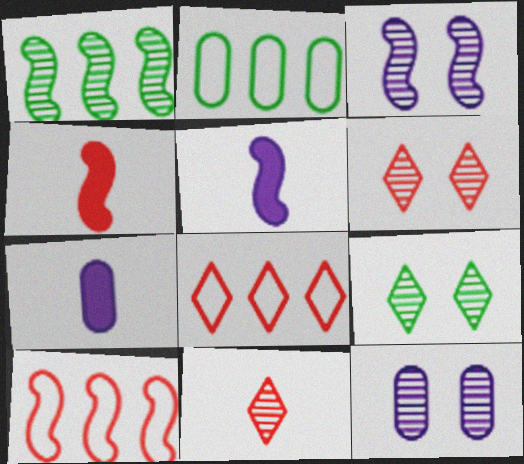[[1, 11, 12], 
[2, 5, 6], 
[7, 9, 10]]